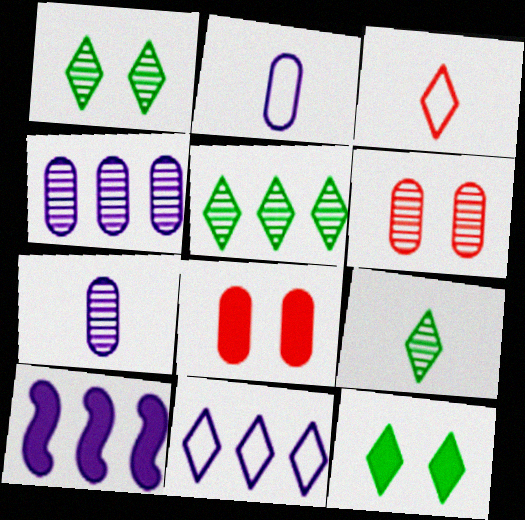[[1, 5, 9], 
[4, 10, 11]]